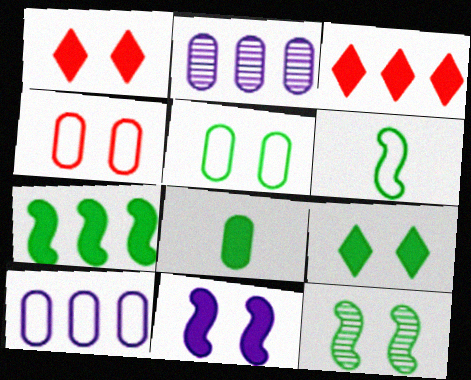[[1, 2, 6], 
[2, 4, 8], 
[3, 8, 11], 
[5, 9, 12], 
[6, 7, 12], 
[7, 8, 9]]